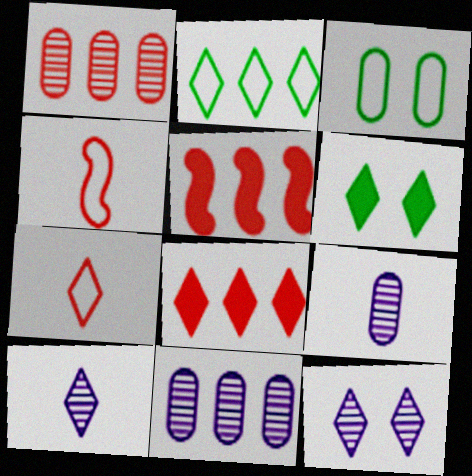[[2, 5, 11], 
[3, 5, 10], 
[4, 6, 11]]